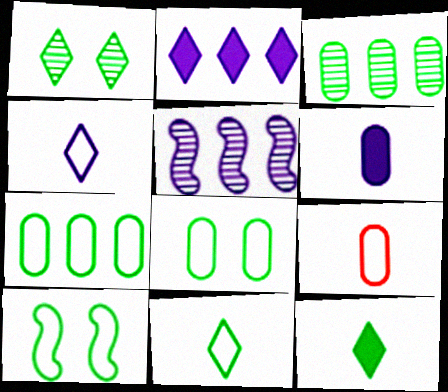[[3, 10, 12], 
[7, 10, 11]]